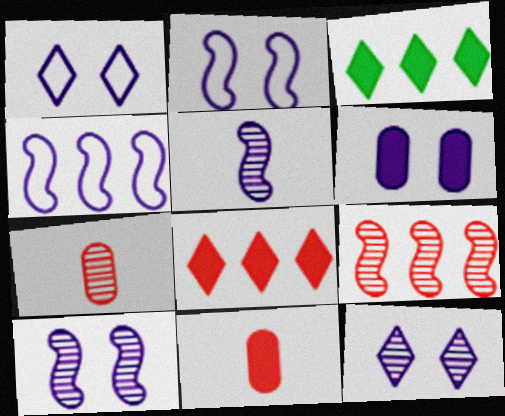[[1, 6, 10], 
[2, 3, 7], 
[2, 6, 12]]